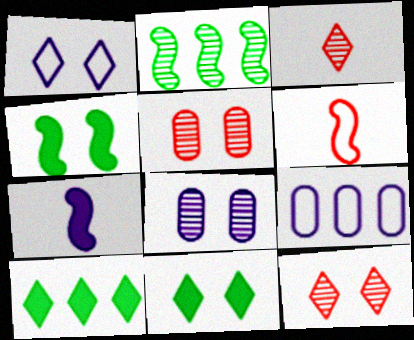[[1, 3, 10], 
[1, 4, 5], 
[1, 11, 12], 
[2, 3, 8], 
[3, 4, 9], 
[6, 8, 10]]